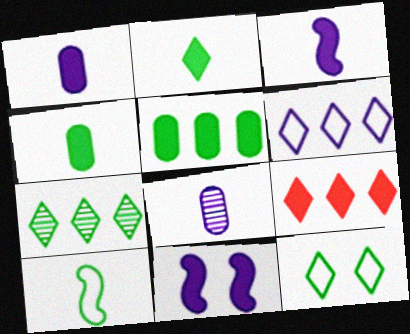[[2, 7, 12], 
[4, 9, 11], 
[6, 7, 9], 
[6, 8, 11]]